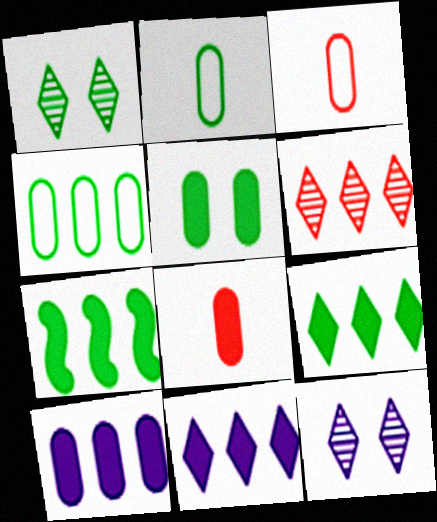[[1, 2, 7], 
[3, 7, 12], 
[5, 8, 10]]